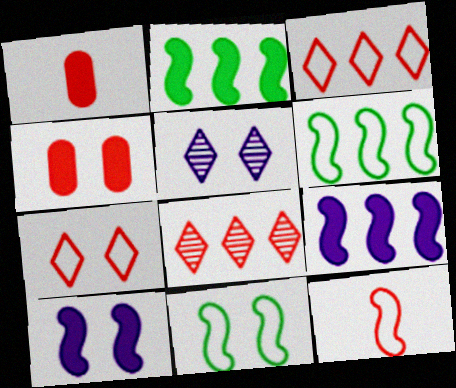[[1, 5, 6], 
[4, 5, 11], 
[4, 8, 12]]